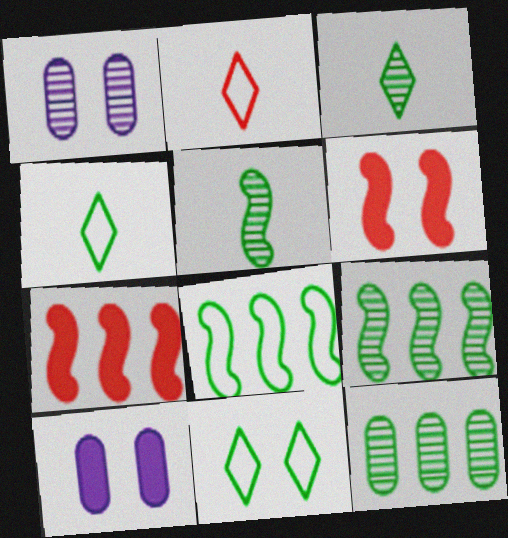[[1, 4, 7], 
[1, 6, 11], 
[2, 9, 10]]